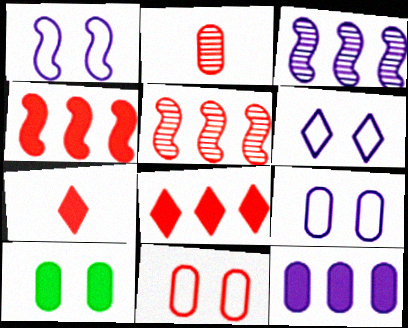[[1, 6, 9], 
[5, 7, 11]]